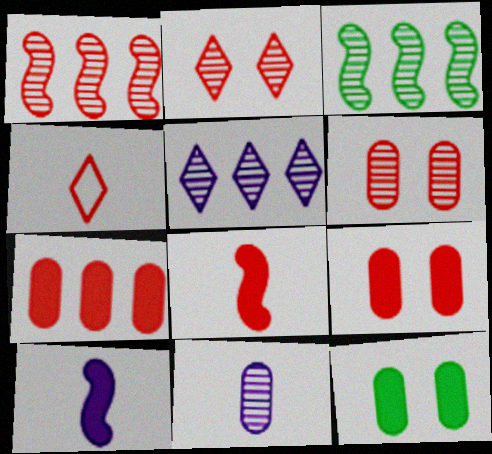[[1, 4, 9], 
[2, 3, 11]]